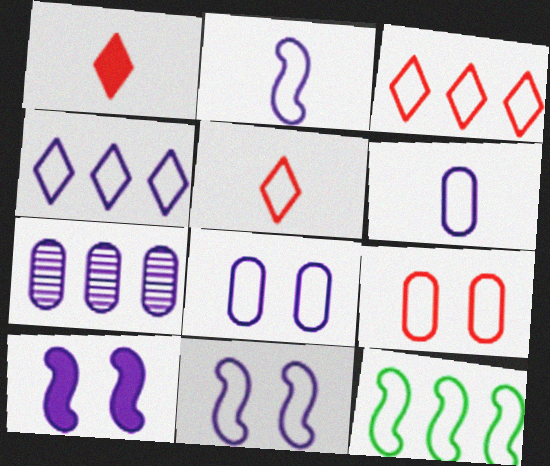[[2, 4, 8], 
[4, 6, 11], 
[5, 8, 12]]